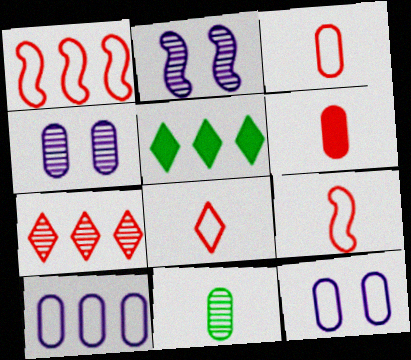[[2, 3, 5], 
[2, 7, 11], 
[3, 8, 9], 
[4, 5, 9]]